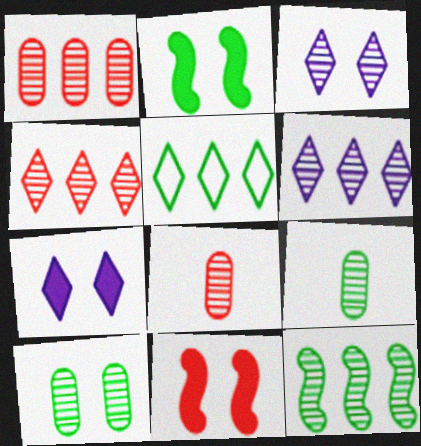[[1, 6, 12], 
[2, 5, 9], 
[3, 8, 12]]